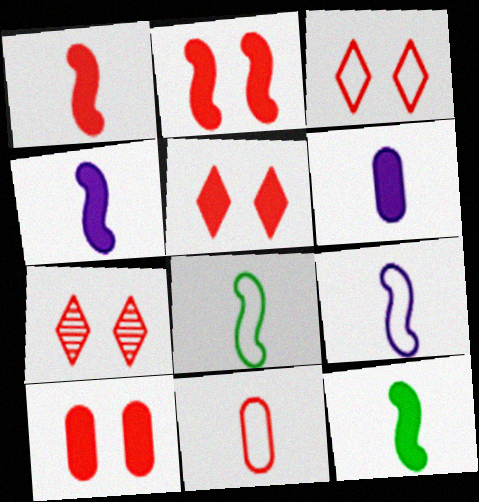[[1, 4, 12], 
[2, 5, 10], 
[3, 5, 7]]